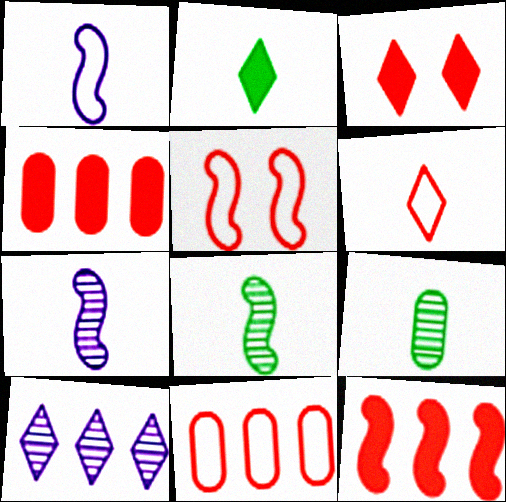[[5, 6, 11]]